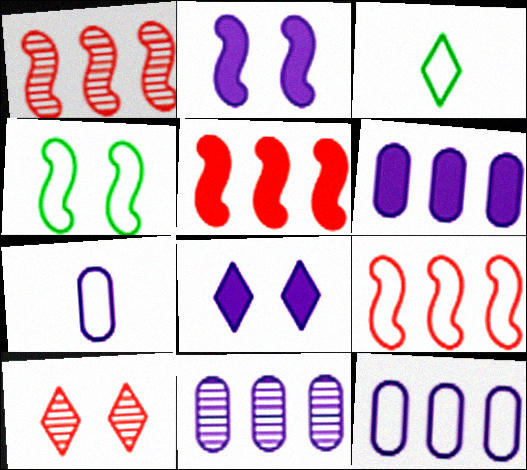[[1, 5, 9], 
[6, 11, 12]]